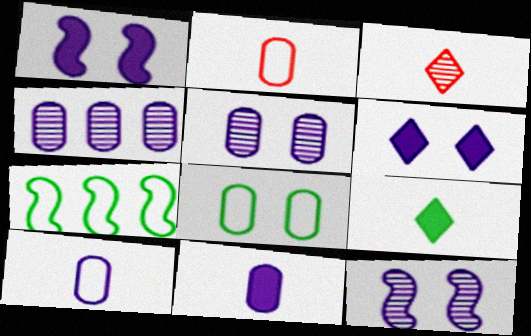[]